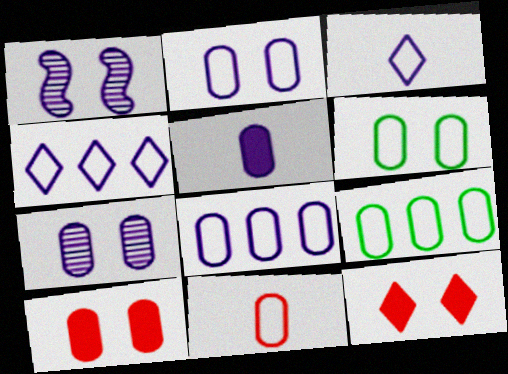[[1, 4, 5], 
[1, 6, 12], 
[2, 9, 11], 
[5, 7, 8], 
[6, 7, 10], 
[6, 8, 11]]